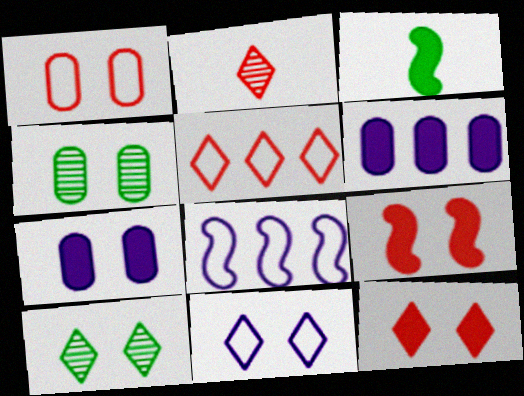[[1, 4, 7], 
[2, 5, 12], 
[3, 6, 12], 
[4, 9, 11], 
[10, 11, 12]]